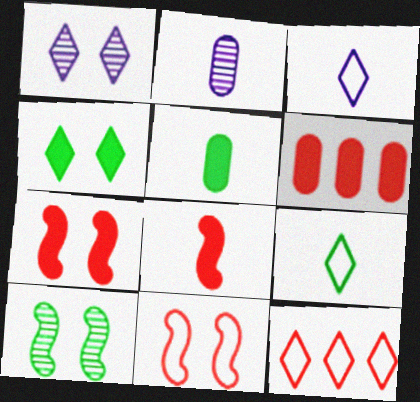[[2, 8, 9], 
[3, 6, 10]]